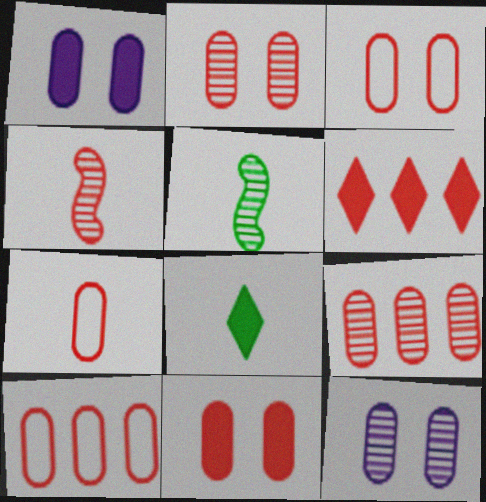[[2, 3, 11], 
[3, 4, 6], 
[3, 7, 10], 
[7, 9, 11]]